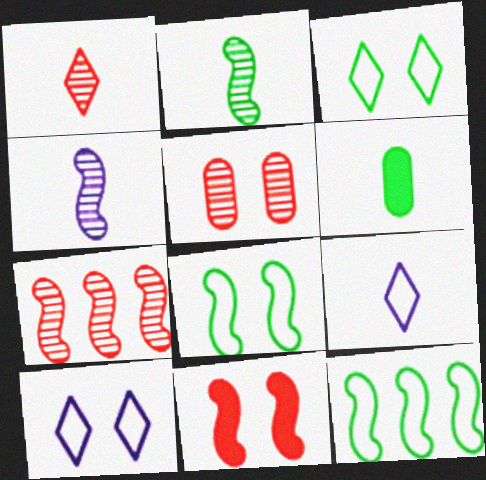[[1, 5, 7], 
[4, 11, 12], 
[6, 7, 10]]